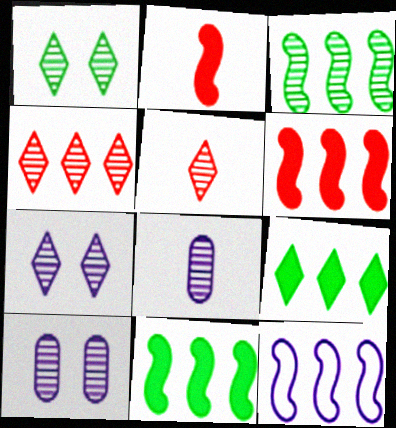[[3, 5, 10], 
[3, 6, 12]]